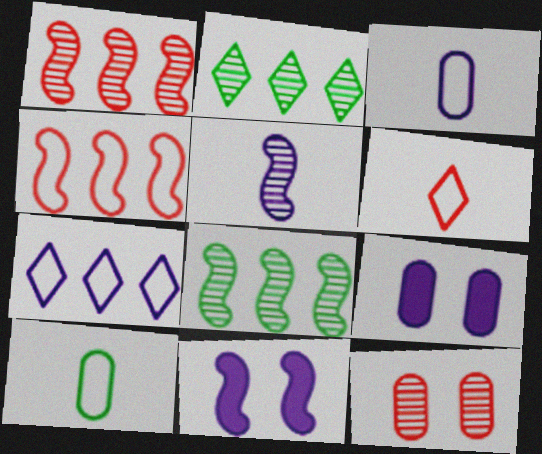[[2, 5, 12], 
[5, 7, 9], 
[6, 8, 9]]